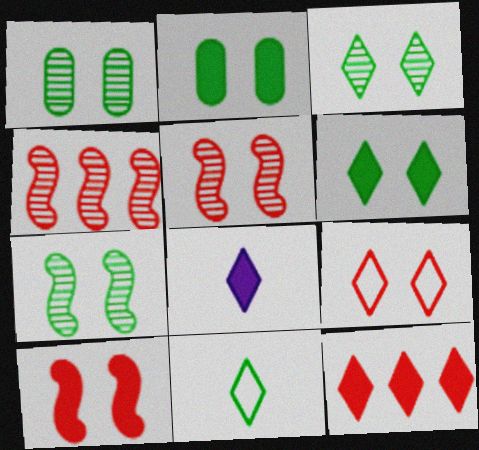[[1, 3, 7], 
[6, 8, 12]]